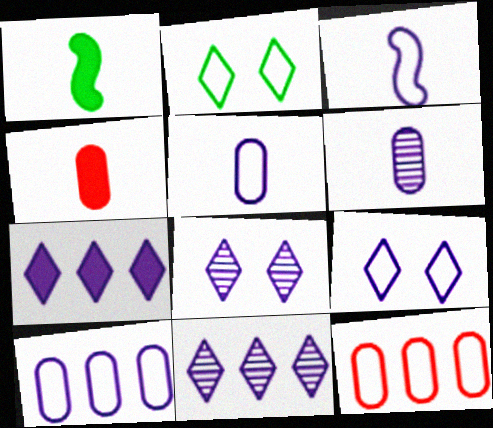[[1, 8, 12], 
[2, 3, 12], 
[3, 9, 10]]